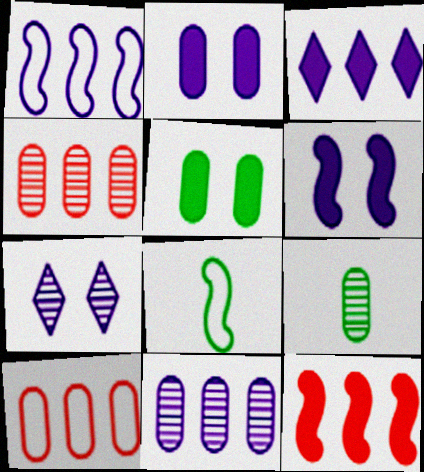[[1, 3, 11], 
[2, 9, 10]]